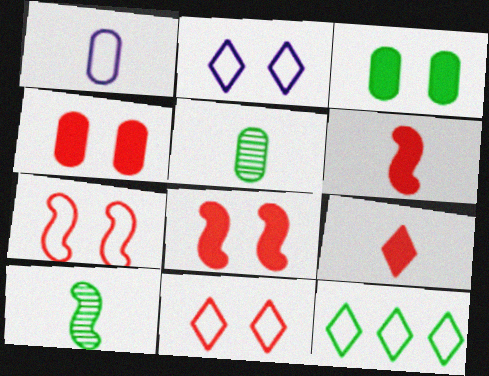[[1, 7, 12], 
[1, 9, 10], 
[3, 10, 12]]